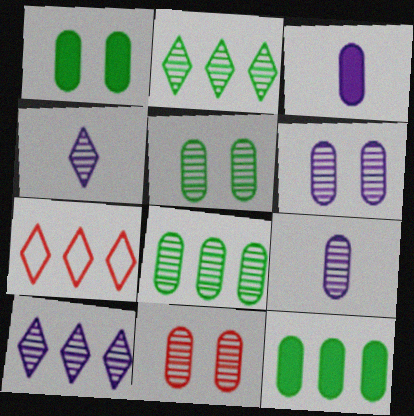[[5, 6, 11], 
[8, 9, 11]]